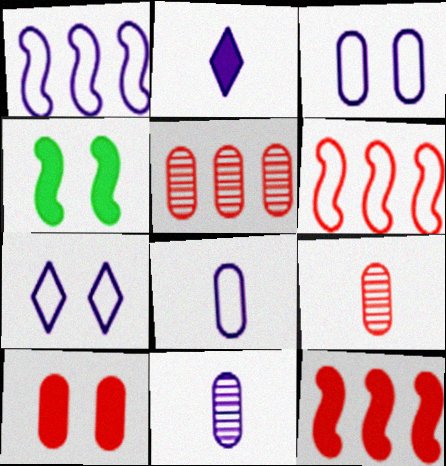[[1, 7, 8]]